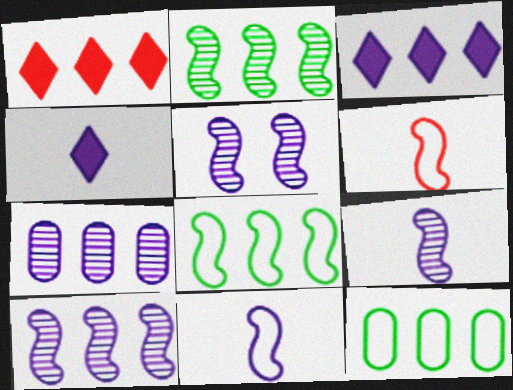[[1, 7, 8], 
[1, 10, 12], 
[5, 9, 10]]